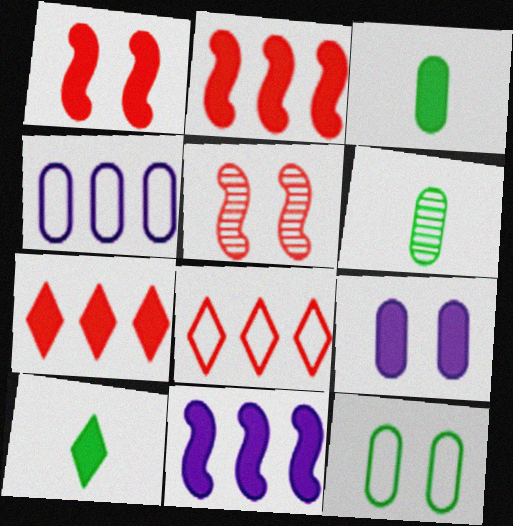[[2, 9, 10], 
[4, 5, 10]]